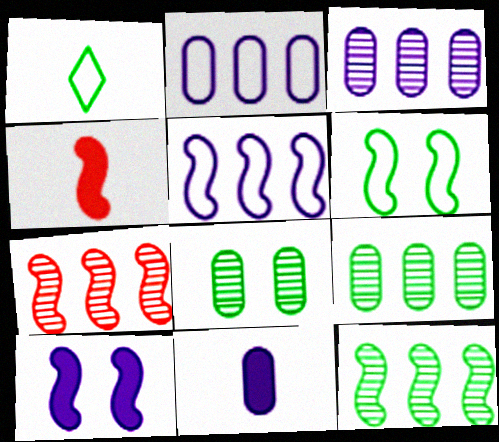[]